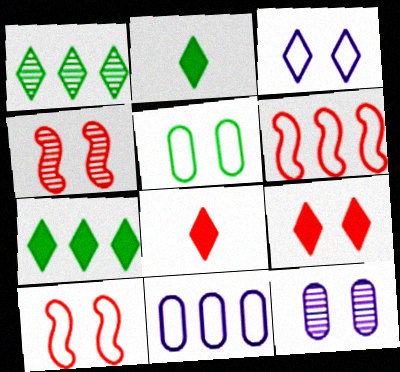[[1, 3, 8], 
[2, 4, 11], 
[2, 6, 12], 
[3, 5, 10]]